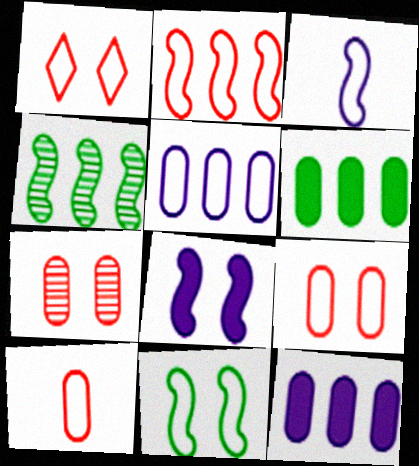[[1, 2, 10], 
[2, 3, 11]]